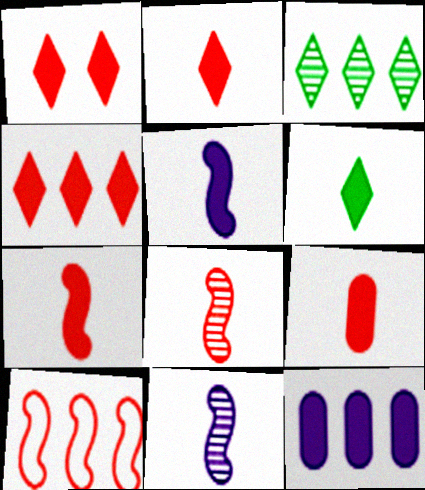[[1, 2, 4], 
[2, 7, 9], 
[3, 10, 12], 
[5, 6, 9]]